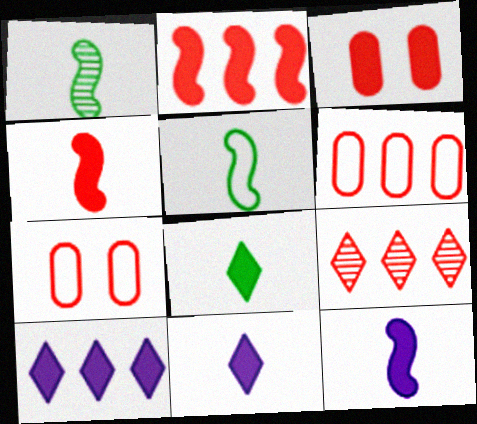[[1, 7, 10], 
[2, 6, 9], 
[4, 7, 9]]